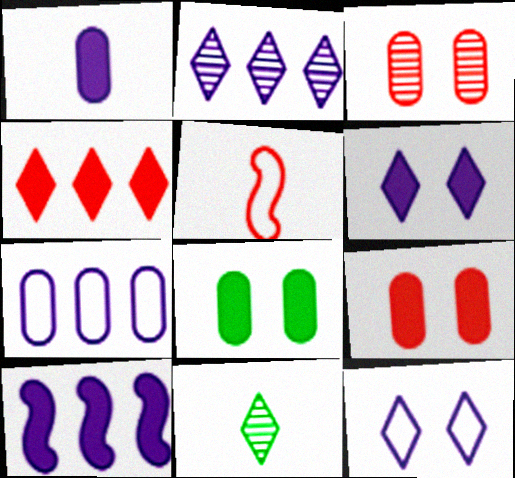[[1, 5, 11], 
[1, 6, 10], 
[2, 5, 8], 
[2, 7, 10], 
[3, 4, 5], 
[4, 11, 12]]